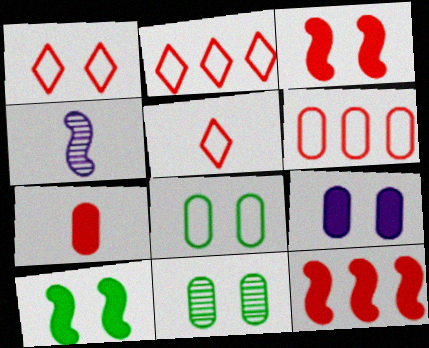[[1, 2, 5]]